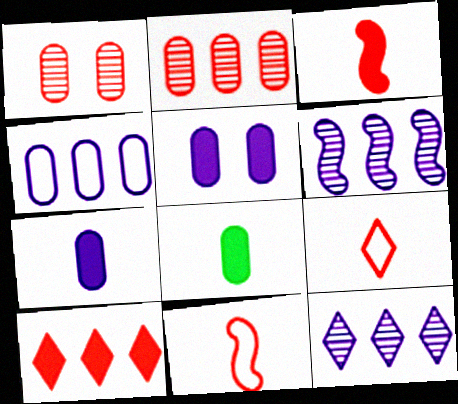[[1, 4, 8], 
[1, 10, 11]]